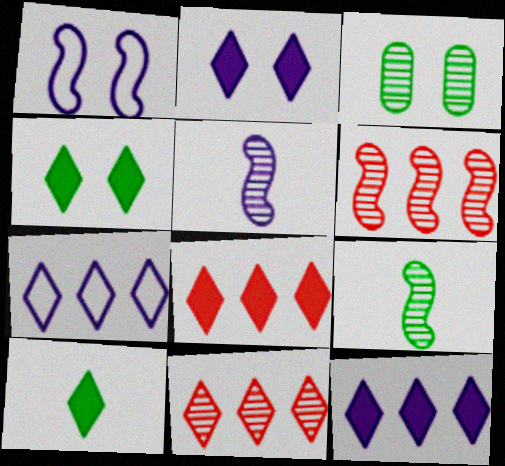[[2, 8, 10], 
[3, 5, 11]]